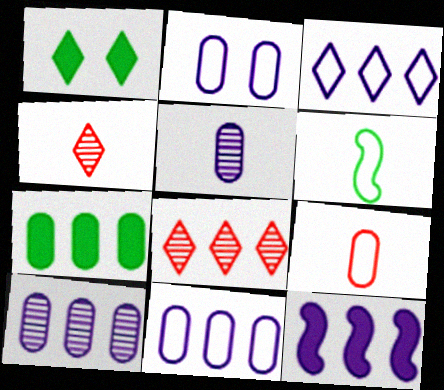[[1, 3, 4], 
[3, 10, 12]]